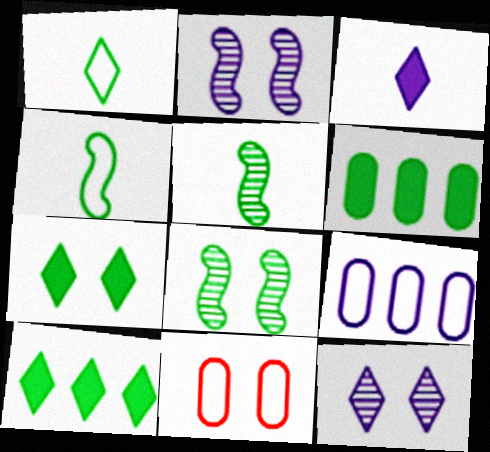[[1, 6, 8], 
[2, 3, 9], 
[2, 7, 11]]